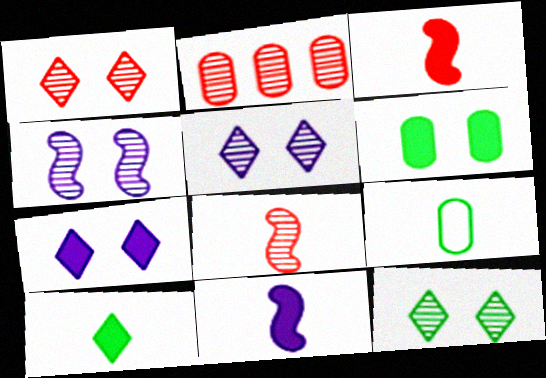[[1, 2, 8], 
[1, 5, 12]]